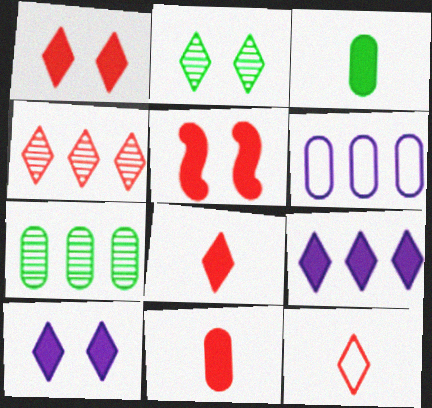[[1, 4, 12], 
[2, 9, 12], 
[3, 5, 9]]